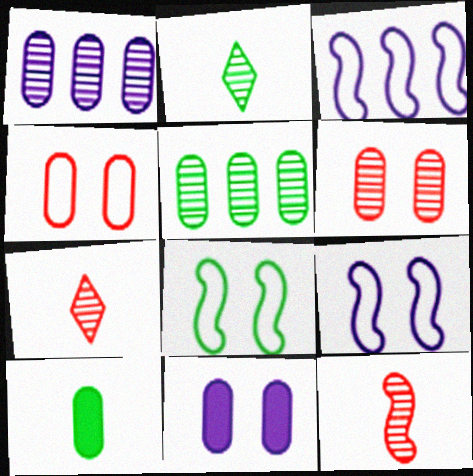[[1, 4, 10]]